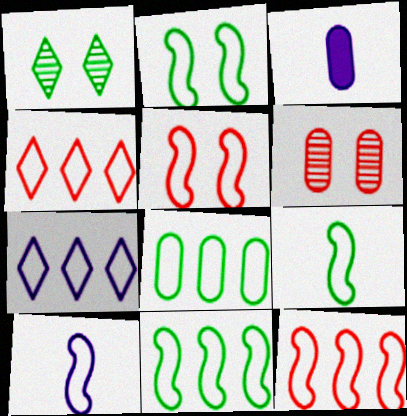[[1, 3, 12], 
[2, 9, 11], 
[2, 10, 12], 
[3, 6, 8], 
[5, 10, 11], 
[7, 8, 12]]